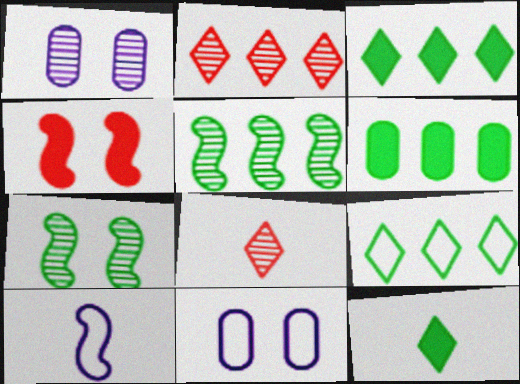[[1, 5, 8], 
[4, 5, 10], 
[5, 6, 9]]